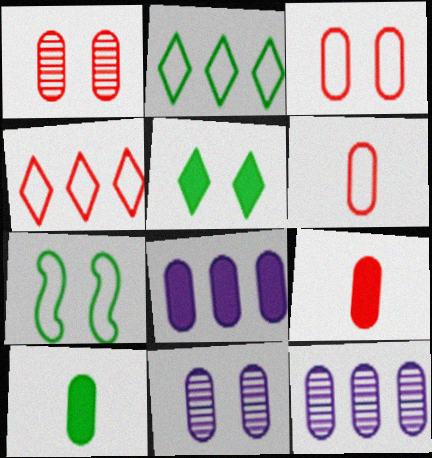[[3, 10, 12]]